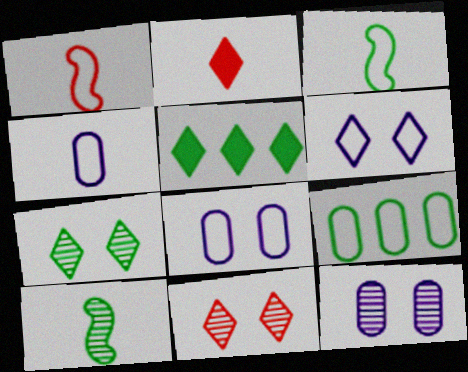[[1, 5, 12], 
[1, 6, 9], 
[2, 4, 10]]